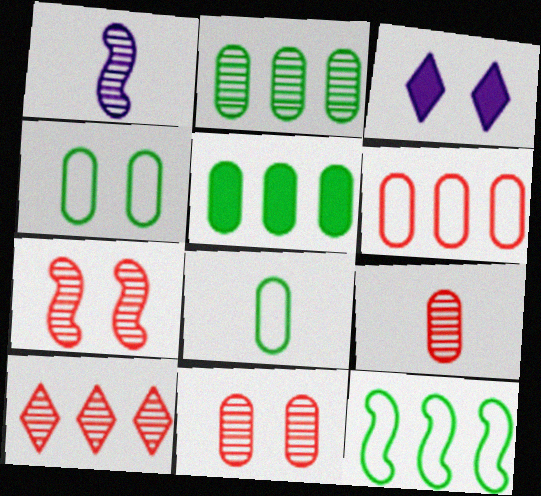[[3, 4, 7], 
[3, 9, 12], 
[7, 9, 10]]